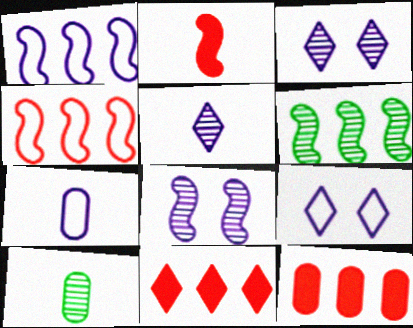[[1, 7, 9]]